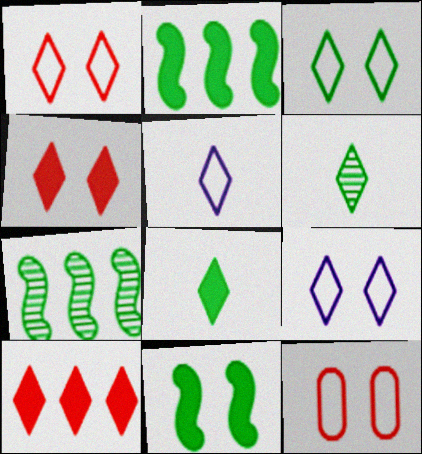[[1, 3, 9], 
[6, 9, 10]]